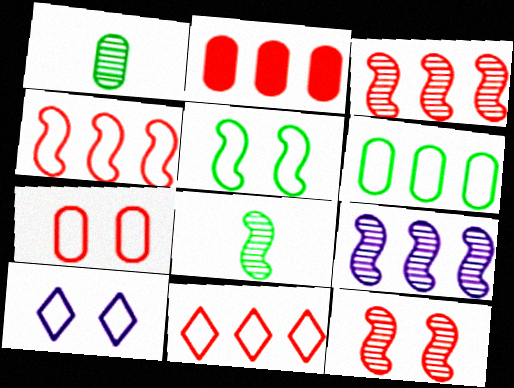[[2, 3, 11], 
[2, 8, 10], 
[5, 7, 10], 
[8, 9, 12]]